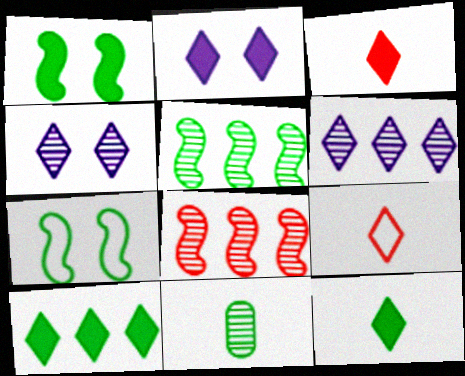[[2, 3, 10], 
[4, 8, 11], 
[4, 9, 10], 
[7, 10, 11]]